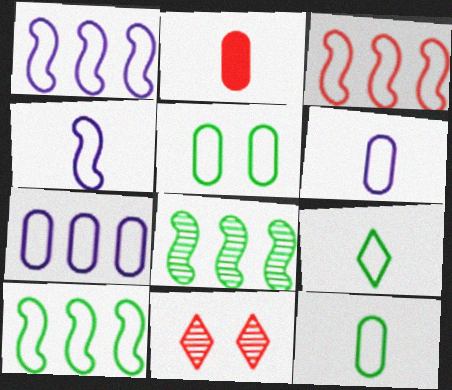[[1, 3, 10], 
[2, 3, 11], 
[5, 9, 10]]